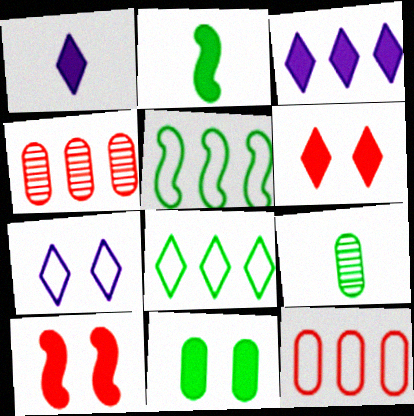[[2, 4, 7], 
[3, 4, 5]]